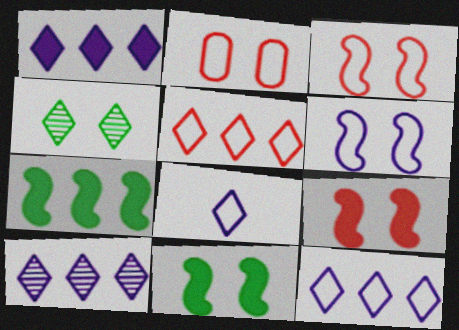[[1, 10, 12]]